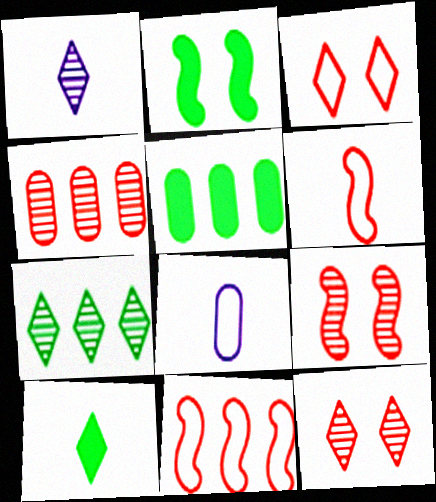[[1, 7, 12], 
[2, 5, 10]]